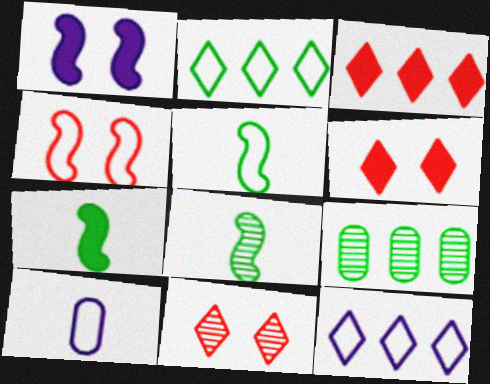[[2, 4, 10], 
[5, 7, 8]]